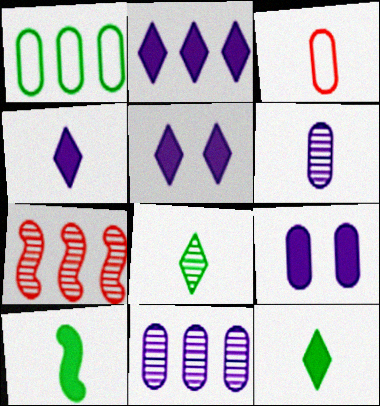[[1, 2, 7], 
[2, 4, 5]]